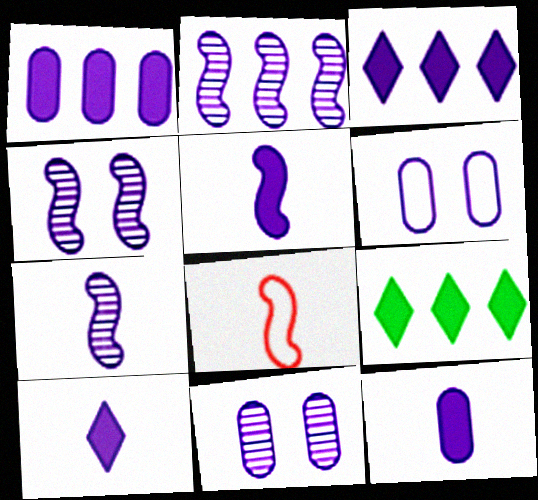[[2, 4, 7], 
[2, 6, 10], 
[3, 6, 7], 
[5, 10, 12], 
[8, 9, 11]]